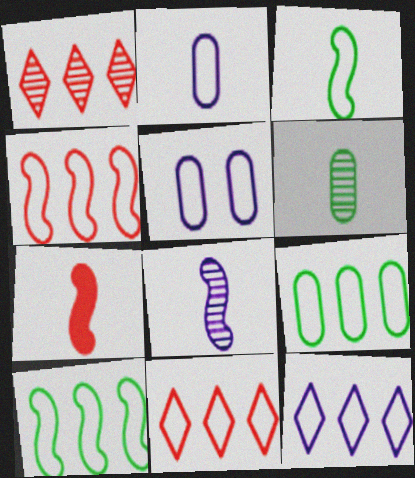[[3, 5, 11], 
[3, 7, 8], 
[4, 9, 12]]